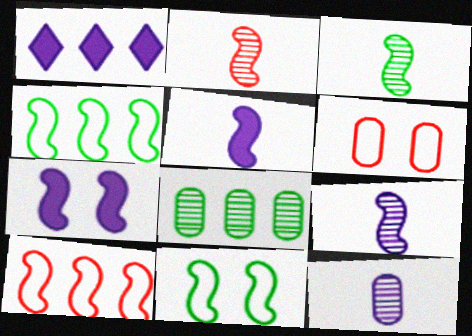[[1, 3, 6], 
[1, 8, 10], 
[2, 3, 9], 
[2, 4, 7], 
[3, 7, 10]]